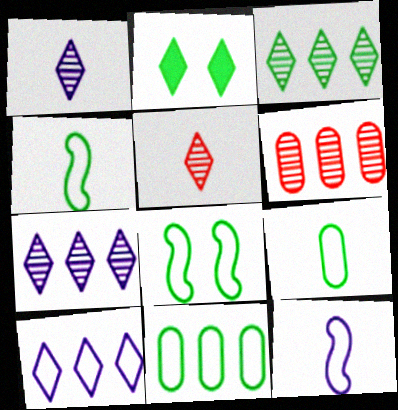[[2, 5, 10], 
[2, 6, 12]]